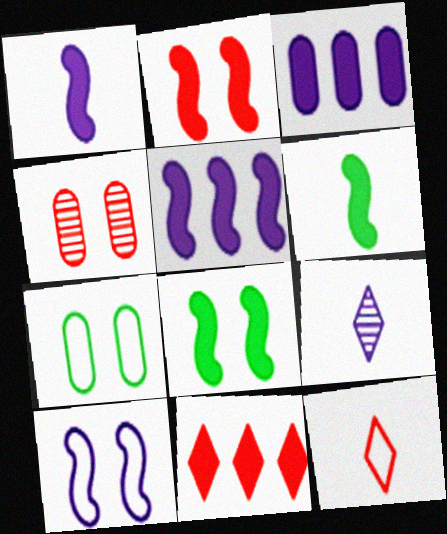[[2, 5, 6], 
[3, 9, 10]]